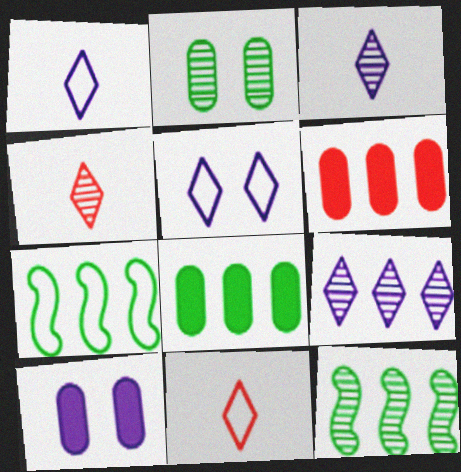[[4, 7, 10], 
[6, 7, 9], 
[10, 11, 12]]